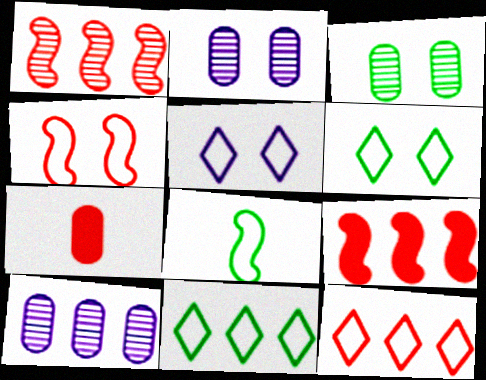[[9, 10, 11]]